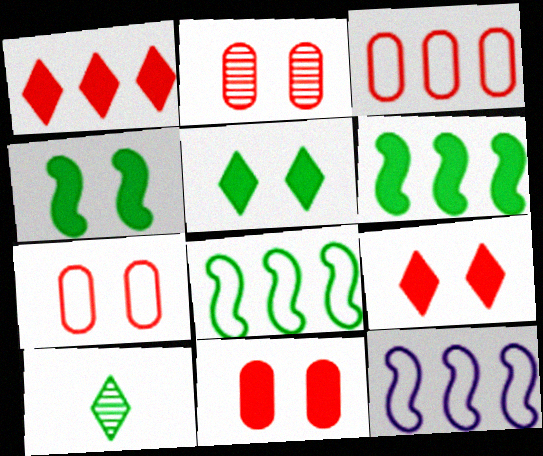[[2, 7, 11], 
[10, 11, 12]]